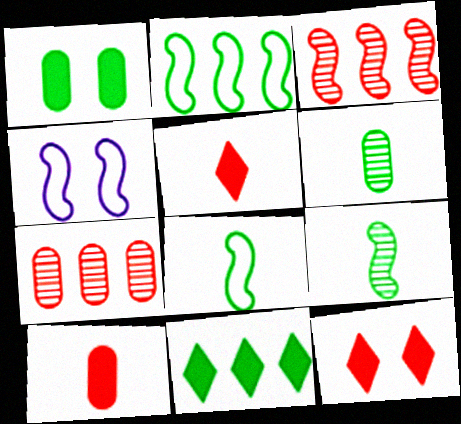[]